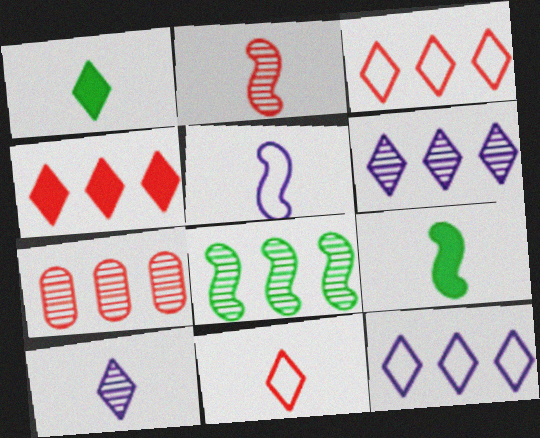[[1, 10, 11], 
[2, 5, 9], 
[6, 7, 8]]